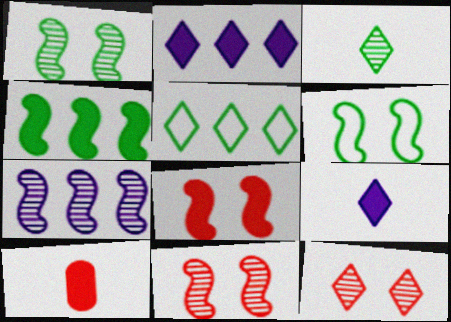[[5, 9, 12]]